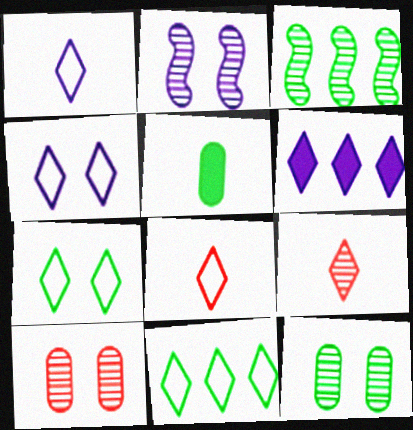[[3, 5, 7], 
[4, 8, 11], 
[6, 7, 9]]